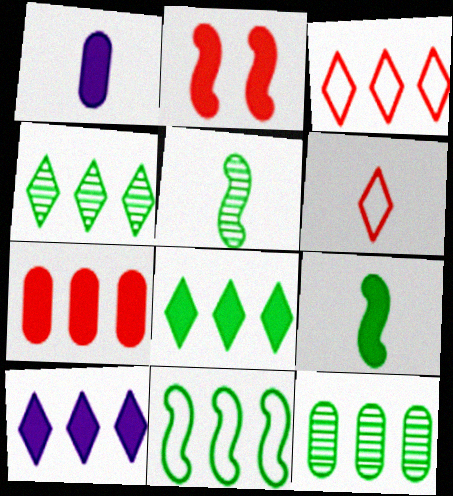[[1, 2, 8], 
[1, 5, 6], 
[3, 4, 10], 
[8, 11, 12]]